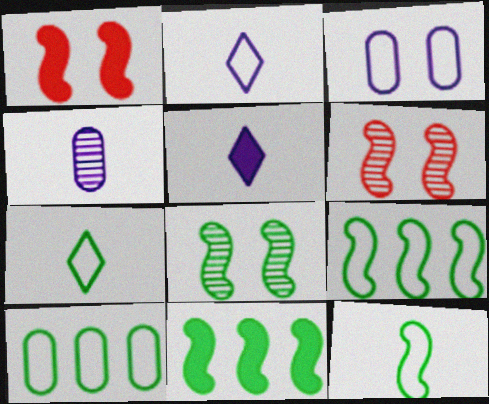[[5, 6, 10], 
[8, 11, 12]]